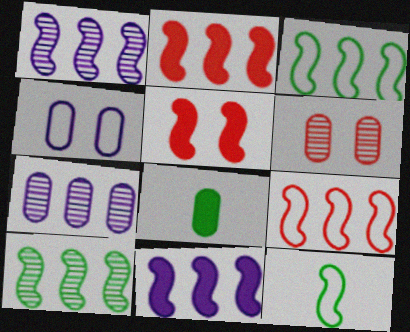[[1, 2, 3], 
[1, 5, 12], 
[9, 10, 11]]